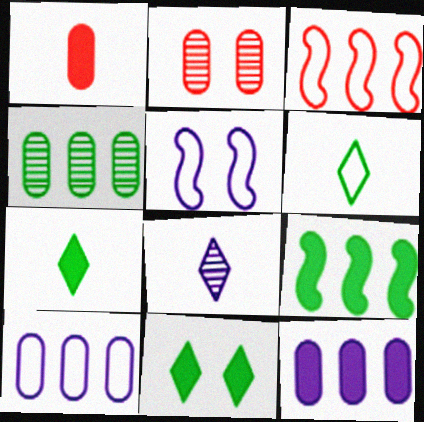[[2, 5, 11], 
[5, 8, 12]]